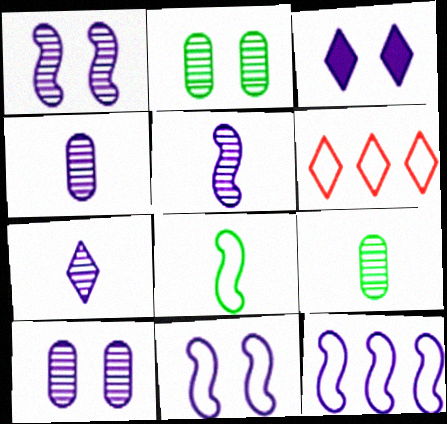[[3, 4, 12], 
[3, 10, 11], 
[4, 5, 7]]